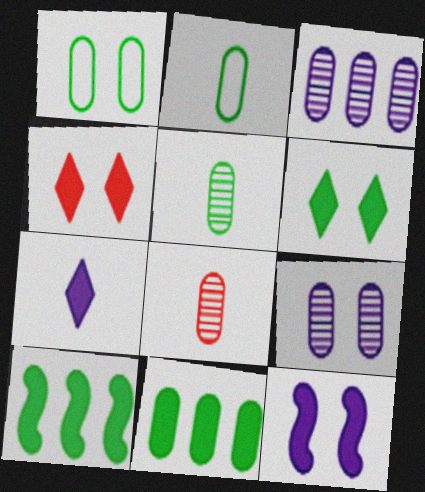[[1, 5, 11]]